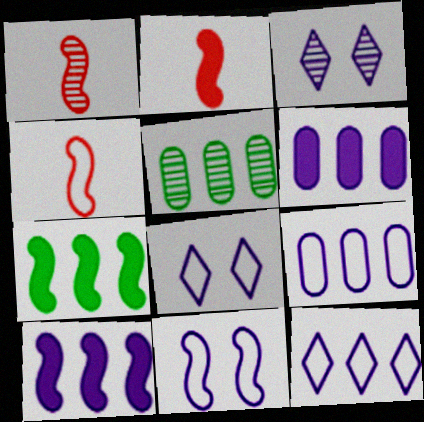[[1, 2, 4], 
[1, 3, 5], 
[1, 7, 11], 
[2, 5, 8]]